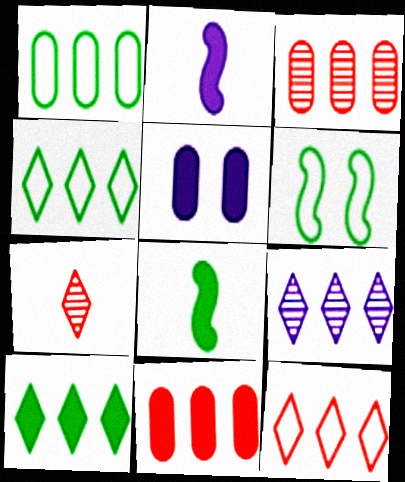[[9, 10, 12]]